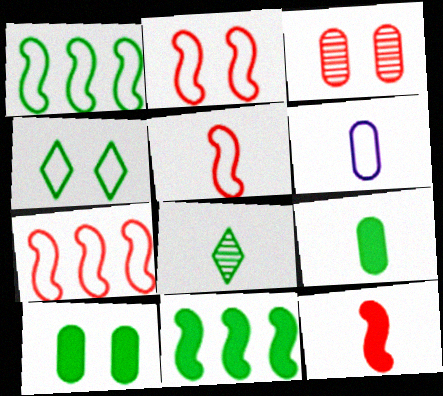[[1, 8, 10], 
[2, 5, 7], 
[4, 6, 7], 
[6, 8, 12]]